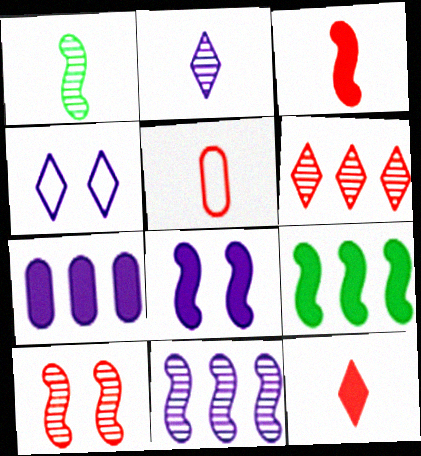[[1, 10, 11], 
[3, 8, 9]]